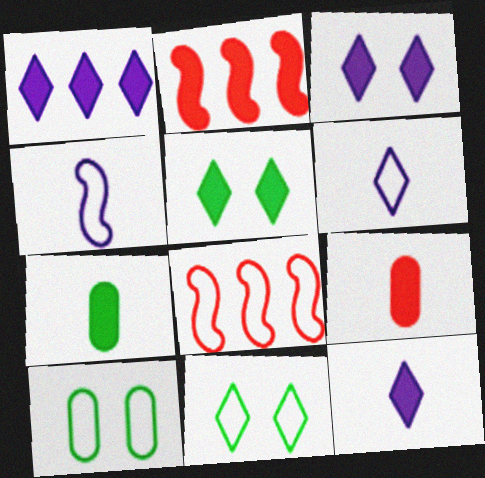[[1, 3, 12], 
[2, 3, 7], 
[6, 8, 10]]